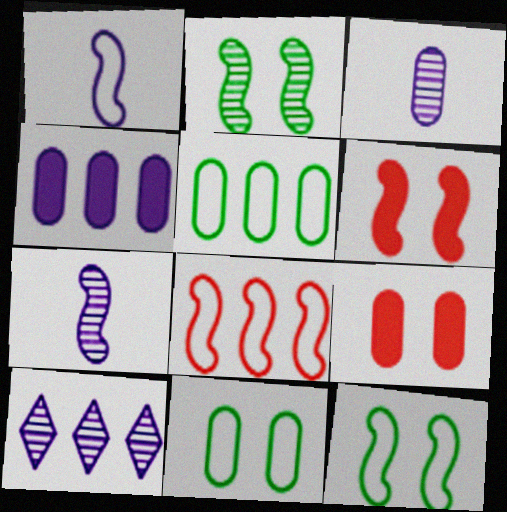[[1, 8, 12], 
[3, 5, 9]]